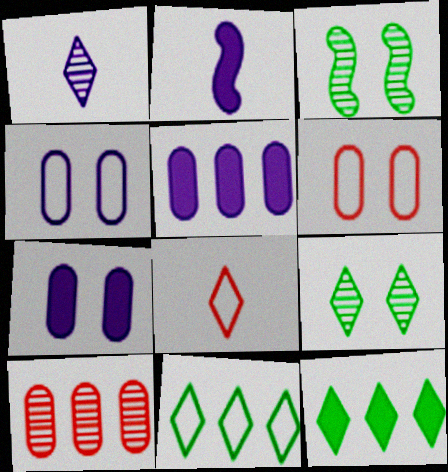[[1, 3, 10], 
[3, 5, 8]]